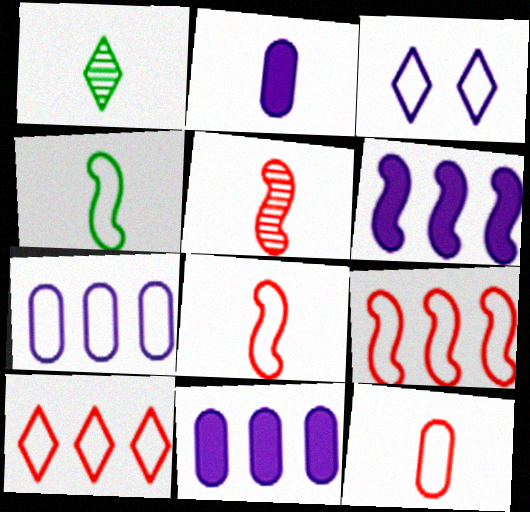[[1, 2, 8]]